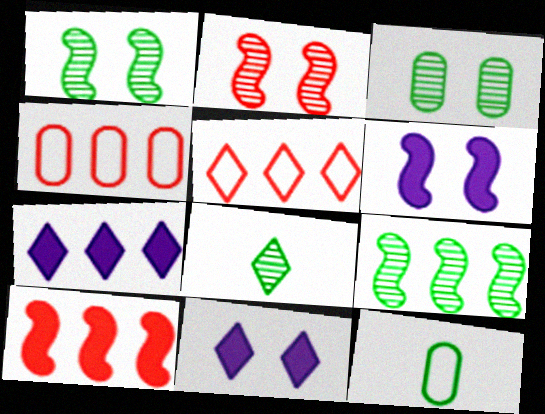[[2, 7, 12], 
[3, 8, 9], 
[4, 6, 8], 
[4, 7, 9], 
[5, 8, 11]]